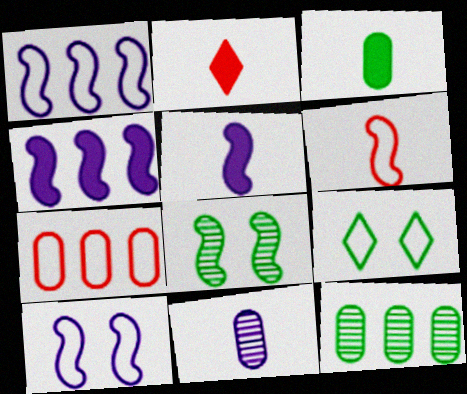[[2, 3, 5], 
[2, 10, 12], 
[4, 6, 8]]